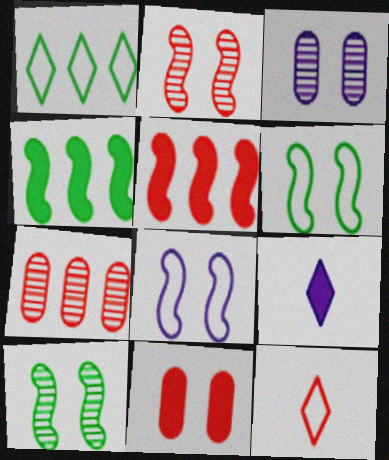[[3, 4, 12], 
[4, 9, 11], 
[6, 7, 9]]